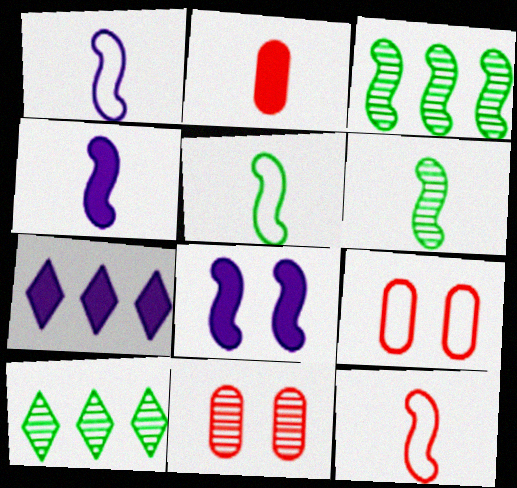[[1, 5, 12], 
[3, 8, 12], 
[4, 6, 12], 
[4, 9, 10], 
[5, 7, 11], 
[6, 7, 9]]